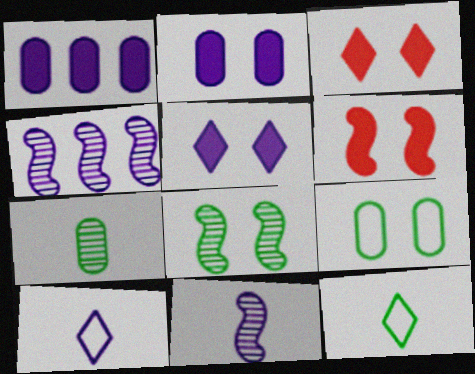[[2, 4, 10]]